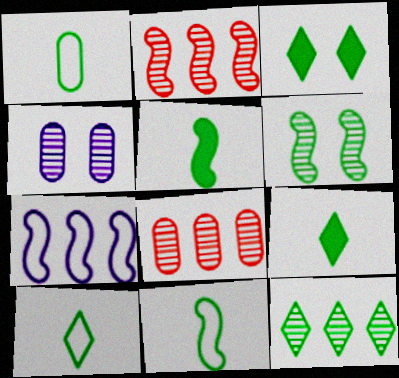[[1, 10, 11], 
[3, 10, 12]]